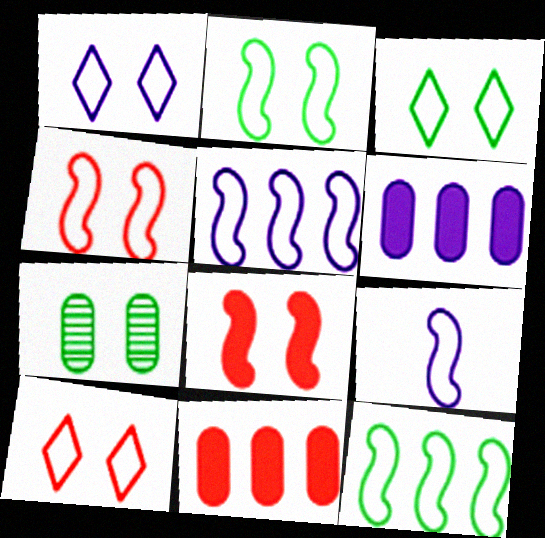[[1, 3, 10], 
[1, 7, 8], 
[4, 9, 12]]